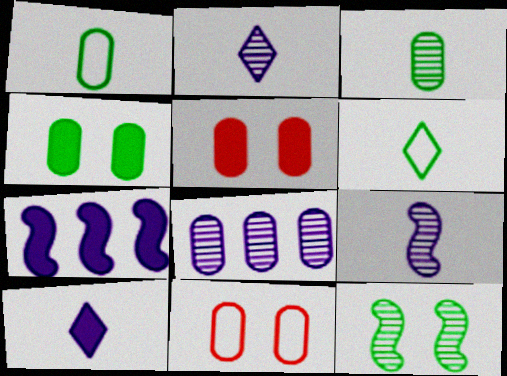[[1, 5, 8]]